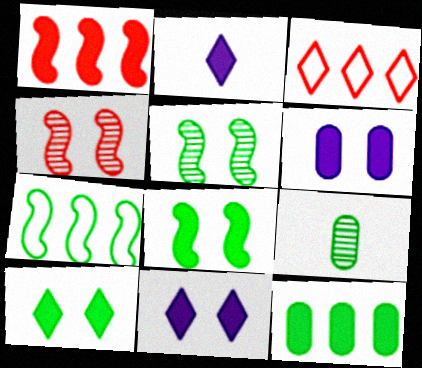[[7, 9, 10]]